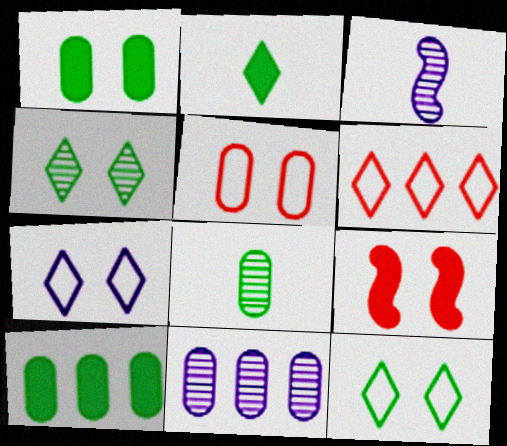[[1, 3, 6]]